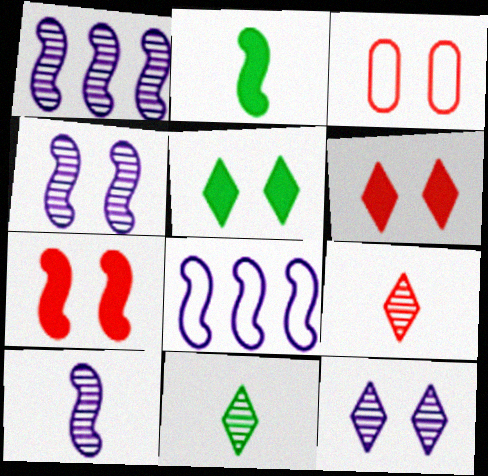[[1, 4, 10], 
[3, 4, 5]]